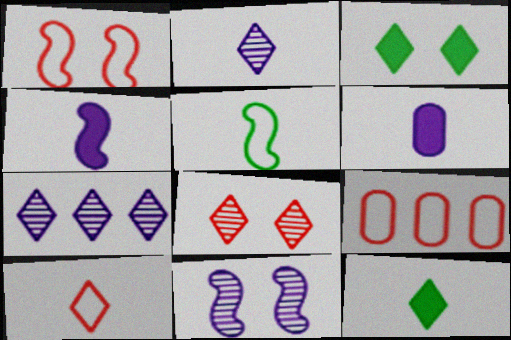[[1, 9, 10], 
[2, 10, 12], 
[3, 7, 10], 
[9, 11, 12]]